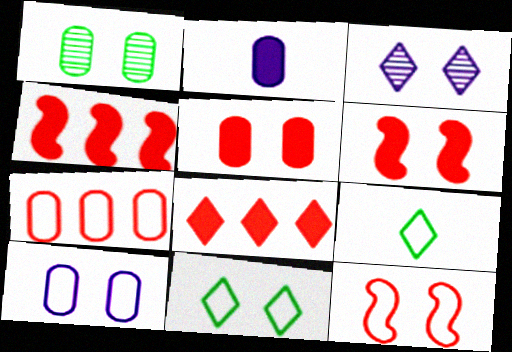[[1, 2, 7], 
[1, 5, 10], 
[3, 8, 9], 
[10, 11, 12]]